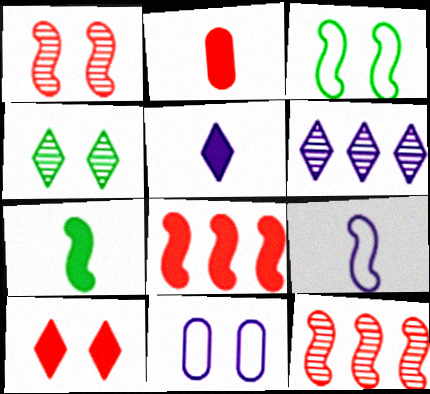[[2, 3, 6], 
[2, 5, 7], 
[2, 8, 10]]